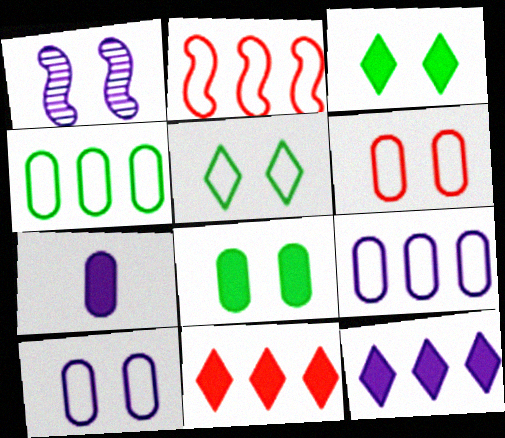[[1, 3, 6]]